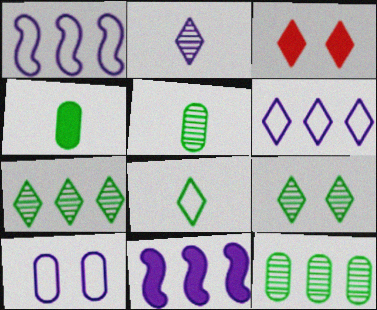[[1, 3, 5], 
[2, 10, 11], 
[3, 4, 11]]